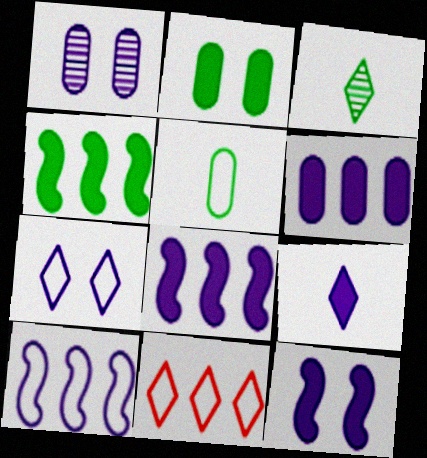[[1, 7, 12], 
[1, 9, 10], 
[6, 9, 12]]